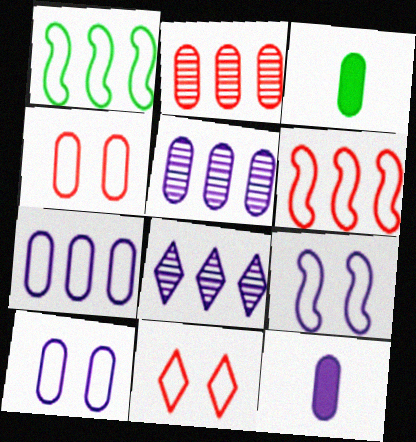[[2, 3, 10], 
[3, 4, 5], 
[5, 10, 12], 
[8, 9, 12]]